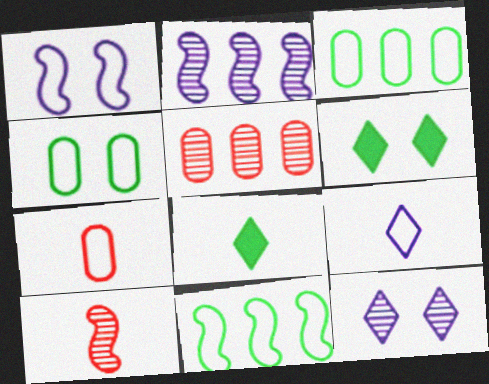[[1, 5, 8], 
[2, 6, 7]]